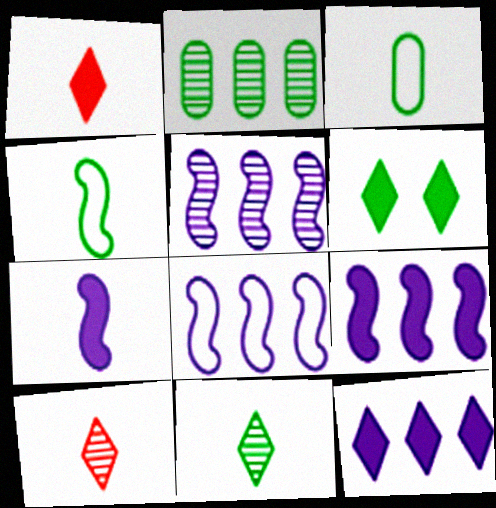[[1, 6, 12], 
[2, 4, 6], 
[3, 7, 10], 
[5, 8, 9]]